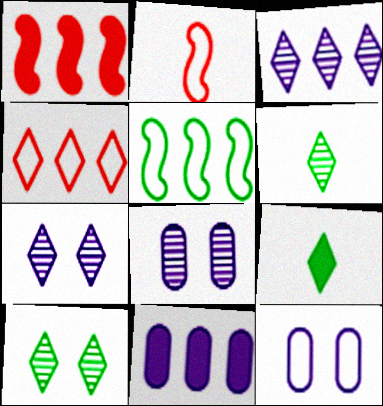[[1, 6, 12], 
[2, 10, 11], 
[4, 7, 9]]